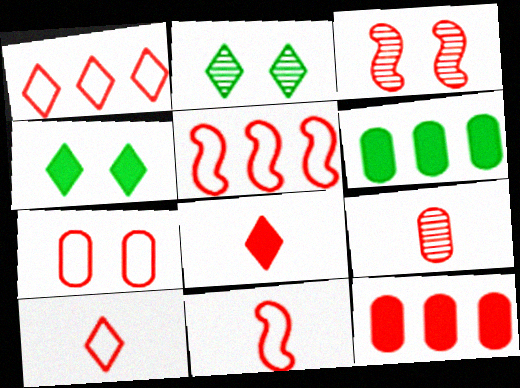[[1, 7, 11], 
[3, 10, 12], 
[5, 7, 10], 
[7, 9, 12], 
[8, 9, 11]]